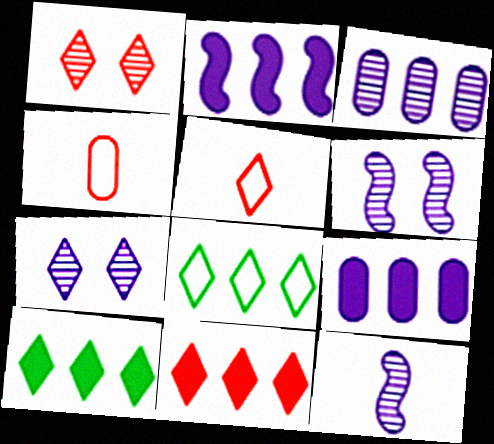[[1, 5, 11], 
[3, 7, 12], 
[4, 6, 10], 
[5, 7, 10]]